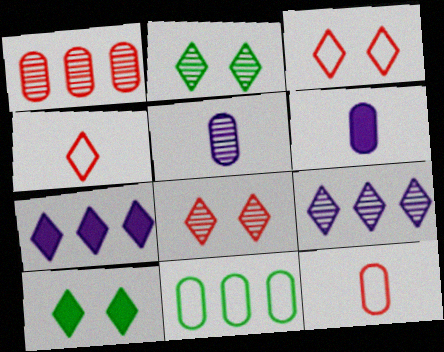[[2, 4, 7], 
[4, 9, 10]]